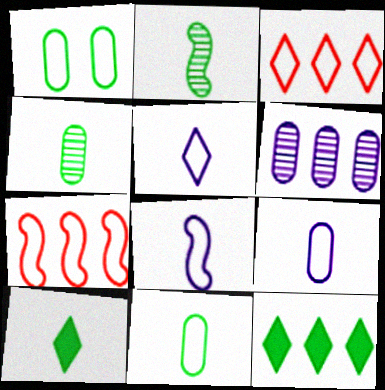[[1, 2, 12], 
[1, 3, 8], 
[1, 5, 7], 
[2, 10, 11], 
[5, 8, 9], 
[6, 7, 12]]